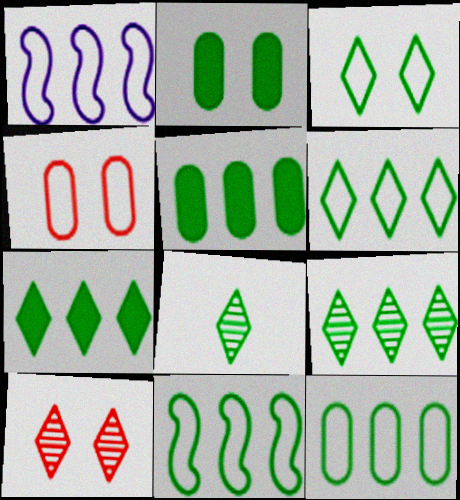[[2, 8, 11], 
[3, 7, 8], 
[5, 9, 11], 
[6, 7, 9], 
[6, 11, 12]]